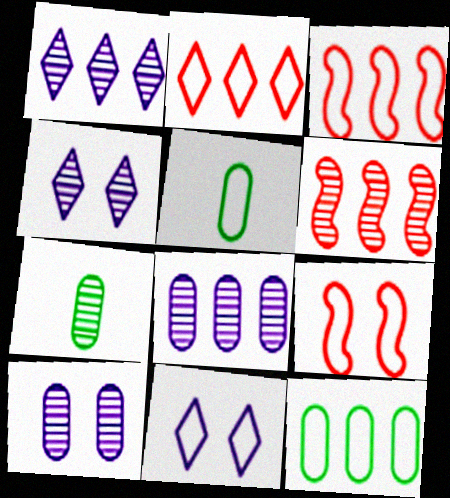[[3, 5, 11], 
[4, 6, 7]]